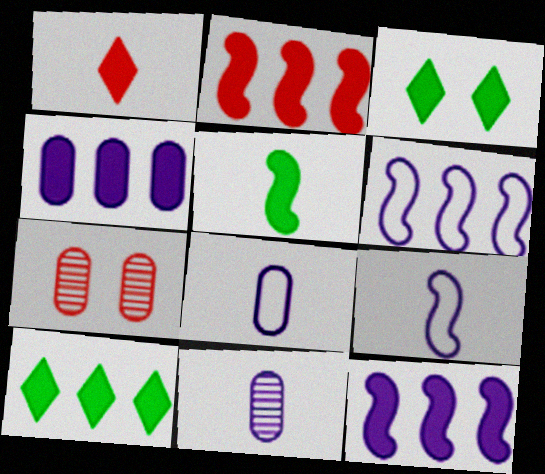[[2, 4, 10], 
[7, 9, 10]]